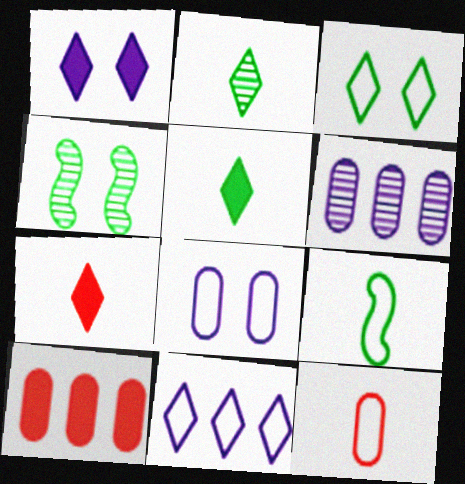[]